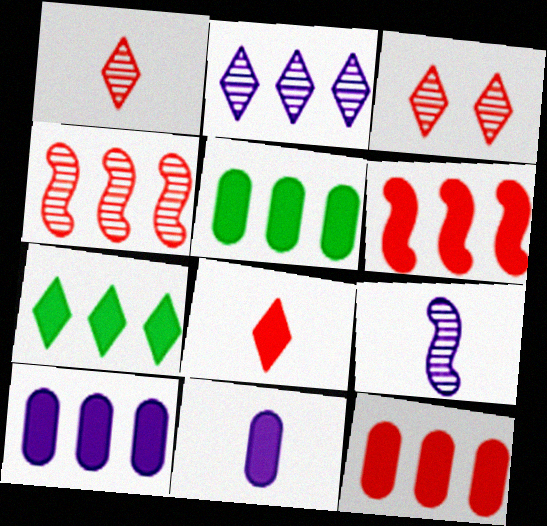[[5, 10, 12], 
[6, 7, 10]]